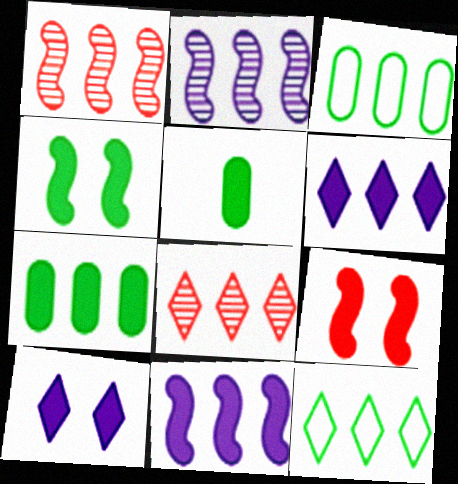[[1, 3, 6], 
[3, 8, 11], 
[5, 6, 9], 
[6, 8, 12]]